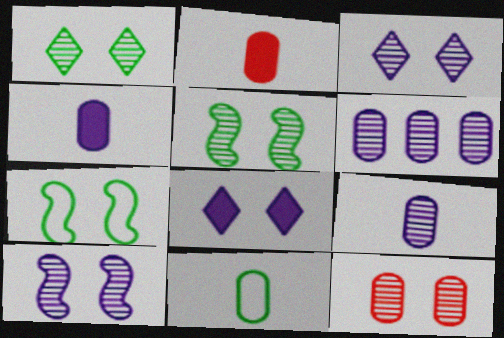[[1, 10, 12], 
[2, 9, 11], 
[3, 5, 12], 
[7, 8, 12]]